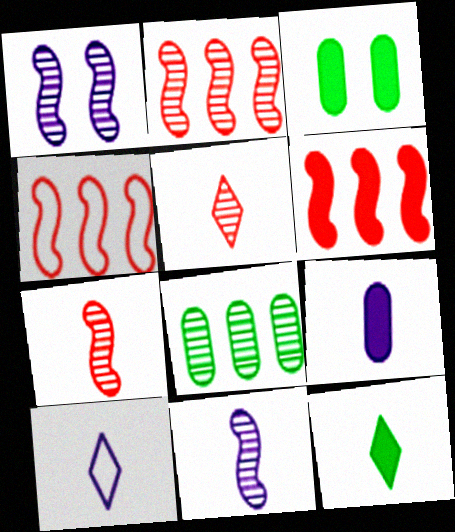[[1, 5, 8], 
[2, 3, 10], 
[2, 4, 6], 
[5, 10, 12], 
[9, 10, 11]]